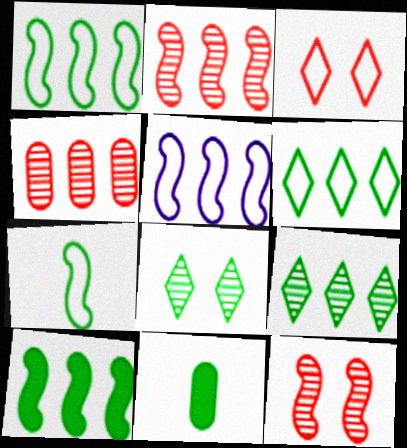[[1, 8, 11], 
[2, 5, 10]]